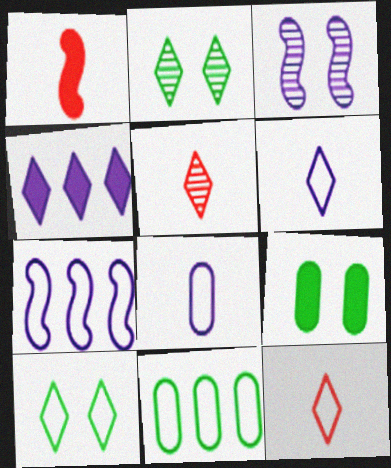[[1, 4, 9], 
[2, 4, 12], 
[3, 4, 8], 
[4, 5, 10], 
[5, 7, 9]]